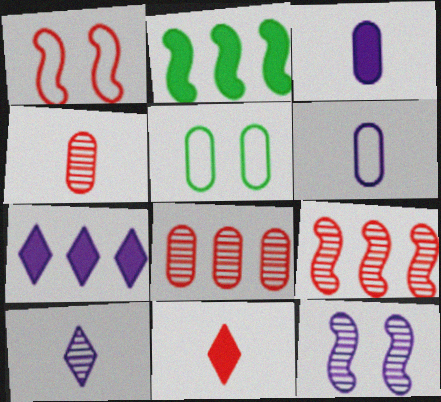[[1, 8, 11], 
[3, 5, 8], 
[6, 7, 12]]